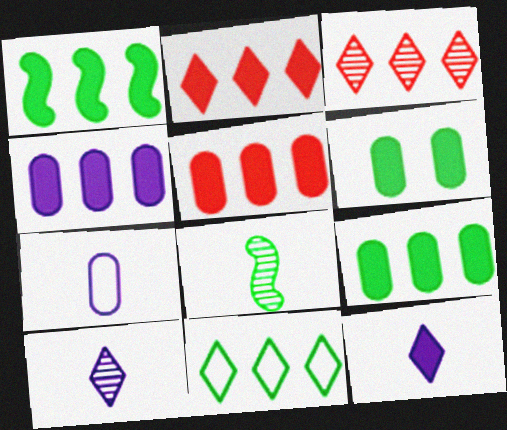[[1, 2, 4], 
[4, 5, 9], 
[6, 8, 11]]